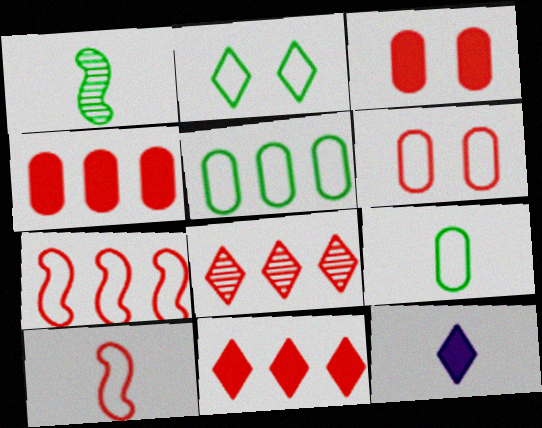[[2, 8, 12], 
[3, 8, 10], 
[4, 7, 8]]